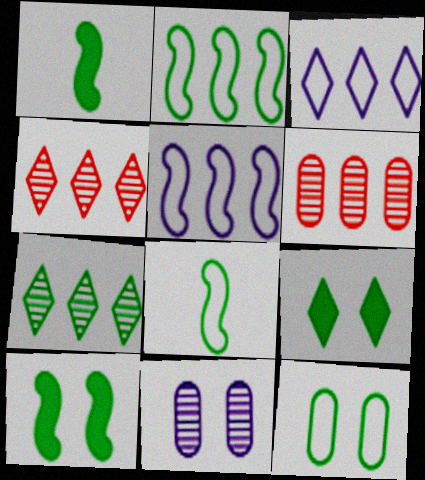[[1, 7, 12]]